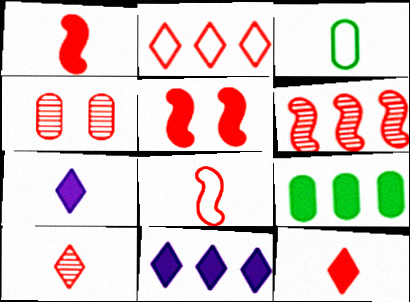[[1, 2, 4], 
[4, 6, 10], 
[5, 6, 8], 
[5, 7, 9]]